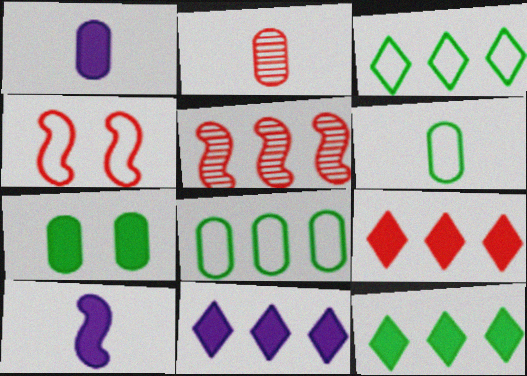[[1, 2, 6], 
[2, 4, 9], 
[5, 8, 11], 
[7, 9, 10], 
[9, 11, 12]]